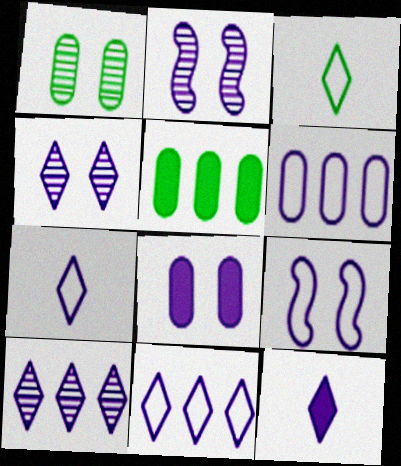[[2, 6, 12], 
[4, 8, 9], 
[4, 11, 12], 
[6, 7, 9]]